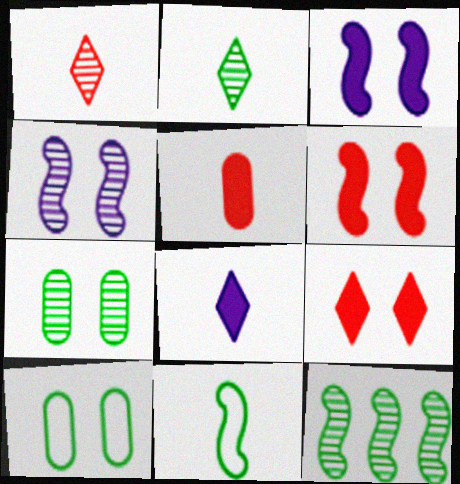[[2, 7, 12], 
[4, 9, 10]]